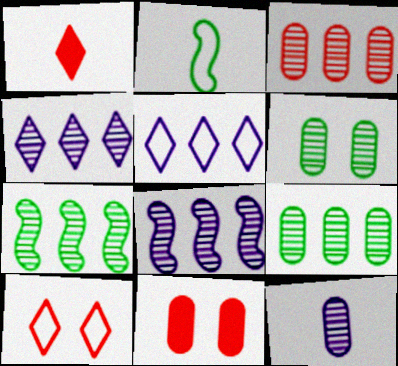[[1, 2, 12], 
[2, 4, 11], 
[3, 4, 7], 
[3, 6, 12]]